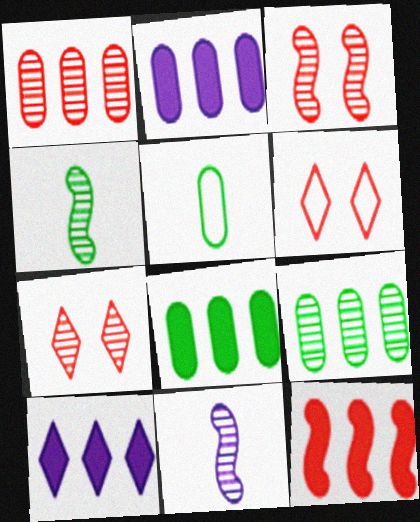[[2, 4, 6], 
[3, 5, 10], 
[6, 8, 11], 
[7, 9, 11], 
[8, 10, 12]]